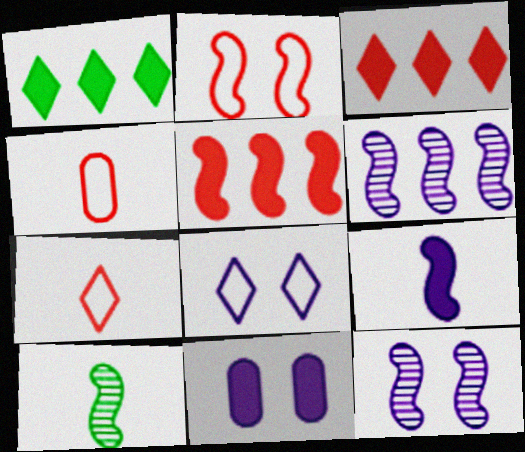[[1, 4, 12], 
[8, 11, 12]]